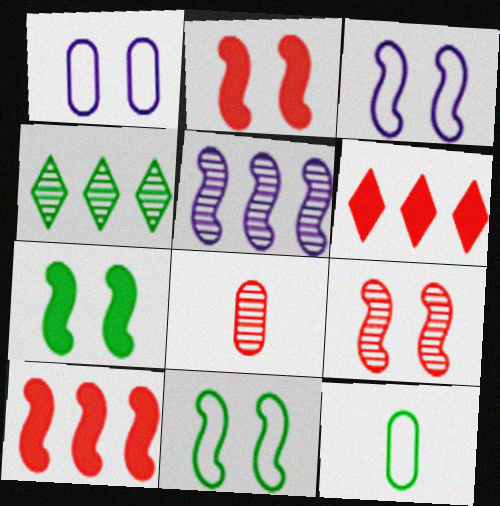[[3, 7, 9], 
[4, 7, 12]]